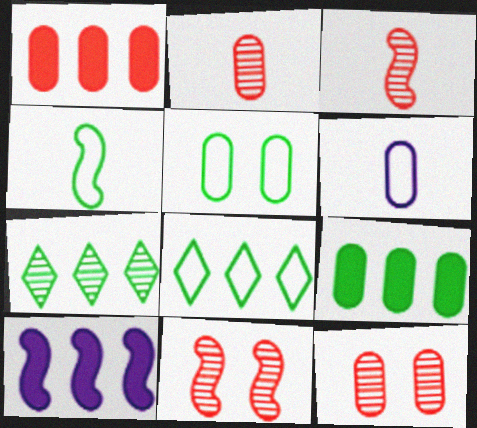[[4, 5, 8], 
[4, 10, 11], 
[6, 9, 12]]